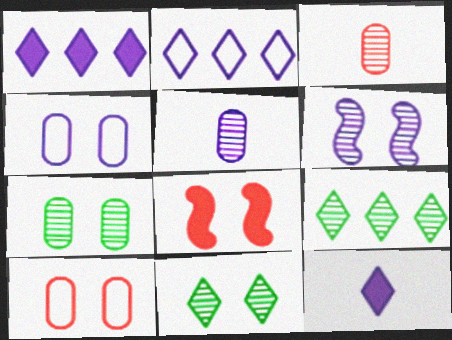[[3, 6, 9], 
[4, 8, 11]]